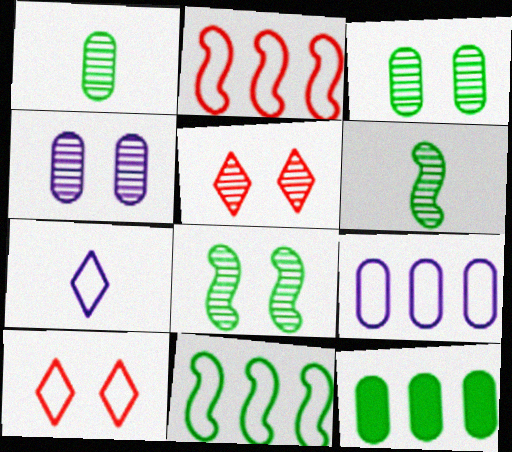[[4, 5, 8]]